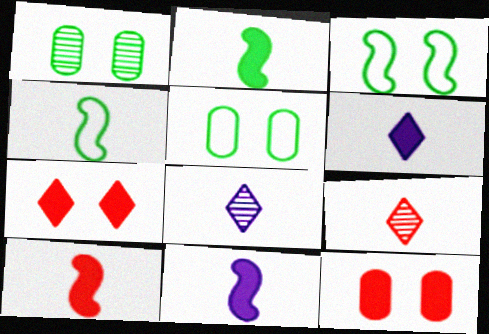[[2, 10, 11]]